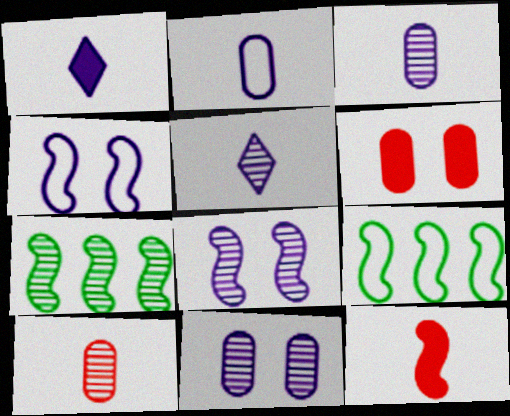[[4, 7, 12], 
[5, 6, 9], 
[8, 9, 12]]